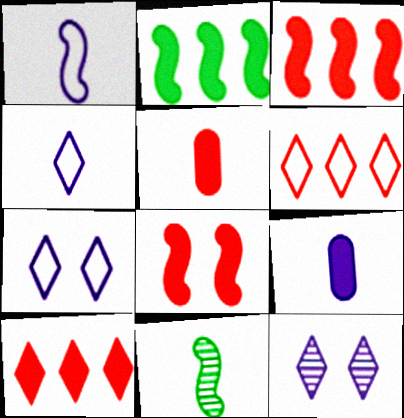[[4, 5, 11], 
[5, 8, 10]]